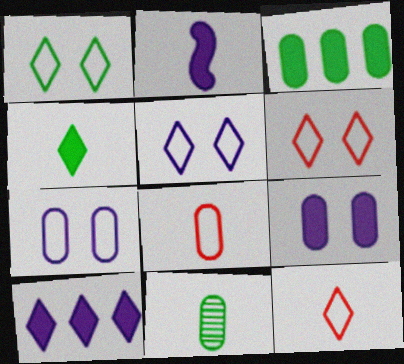[[1, 5, 6], 
[2, 9, 10], 
[2, 11, 12]]